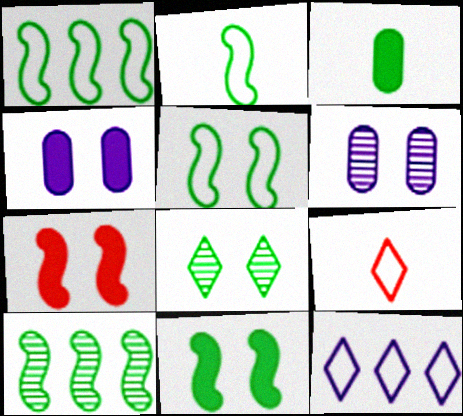[[1, 2, 5], 
[1, 3, 8], 
[2, 10, 11], 
[4, 9, 10]]